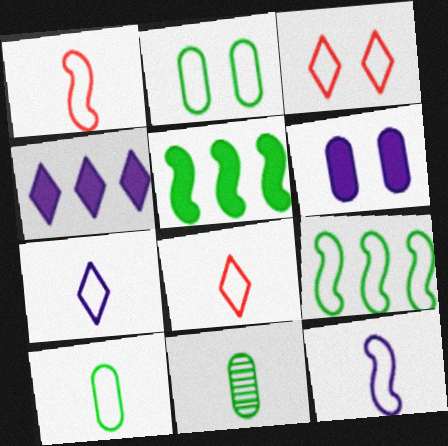[[1, 7, 10], 
[8, 10, 12]]